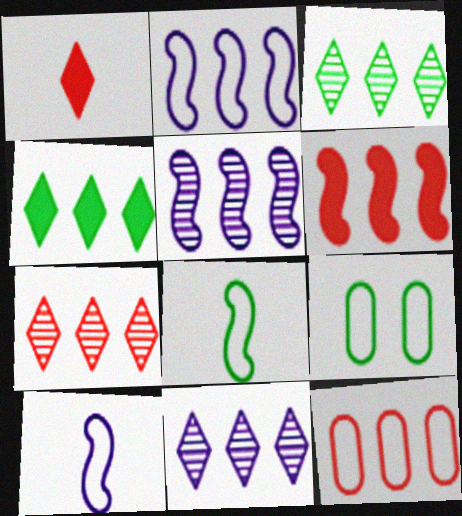[[1, 5, 9], 
[3, 7, 11], 
[4, 5, 12], 
[6, 7, 12]]